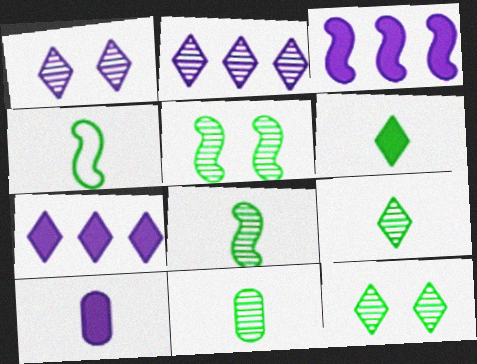[[4, 6, 11], 
[8, 9, 11]]